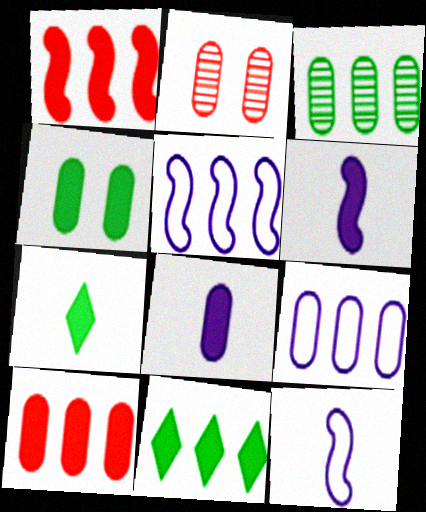[[2, 5, 7], 
[2, 11, 12], 
[3, 9, 10], 
[4, 8, 10]]